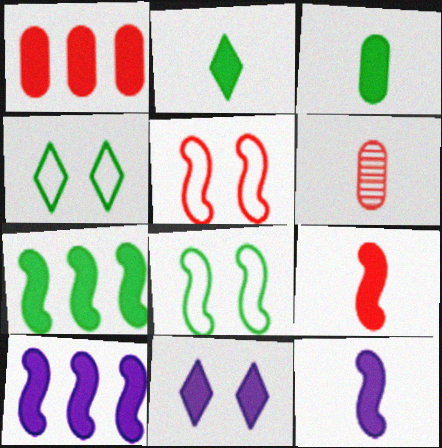[[4, 6, 10]]